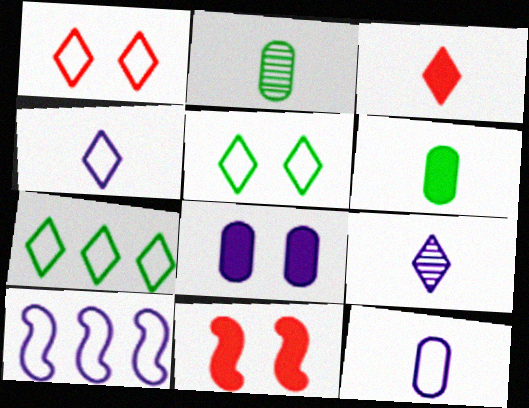[[1, 4, 7], 
[8, 9, 10]]